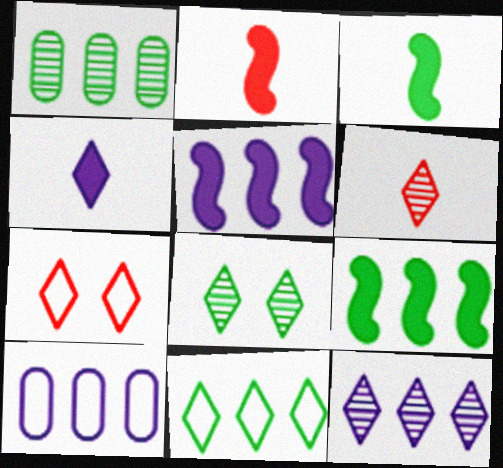[[1, 9, 11], 
[2, 8, 10], 
[5, 10, 12], 
[6, 8, 12]]